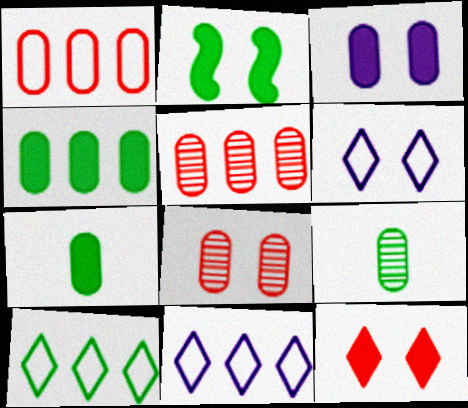[[1, 3, 9], 
[2, 3, 12], 
[2, 6, 8], 
[2, 9, 10]]